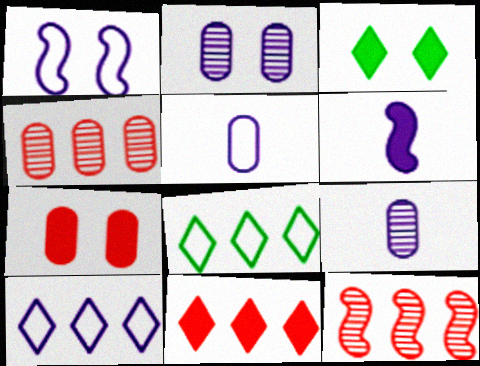[[1, 5, 10], 
[2, 6, 10], 
[3, 5, 12]]